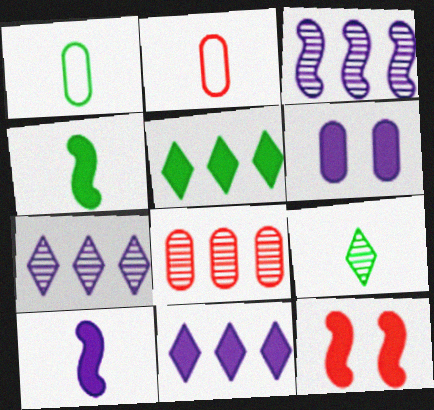[[1, 4, 9], 
[1, 6, 8], 
[1, 7, 12], 
[2, 9, 10], 
[6, 10, 11]]